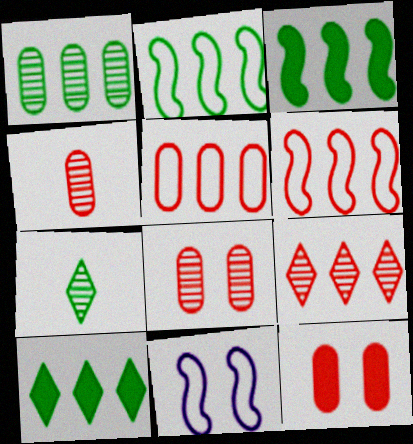[[1, 2, 10], 
[4, 5, 12], 
[4, 10, 11]]